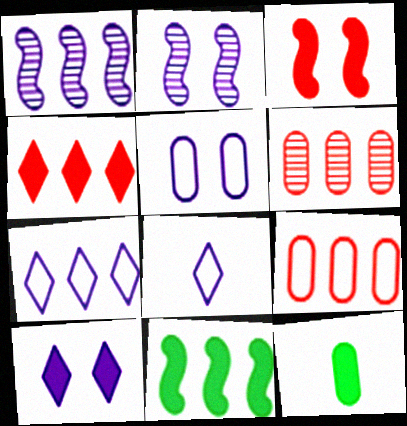[[2, 5, 10], 
[5, 6, 12], 
[6, 7, 11]]